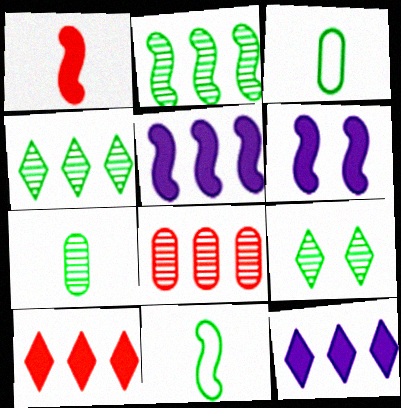[[2, 7, 9]]